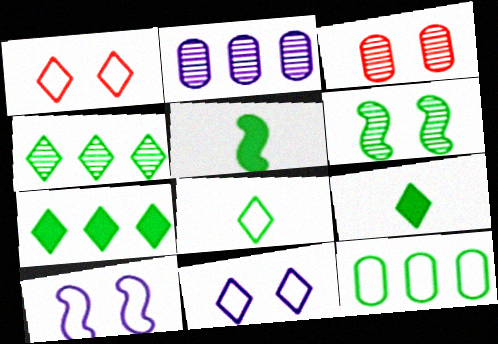[[1, 2, 5], 
[6, 9, 12]]